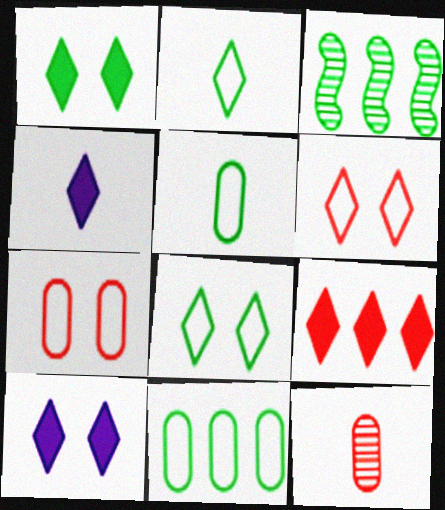[[1, 3, 5], 
[1, 4, 9], 
[3, 4, 7]]